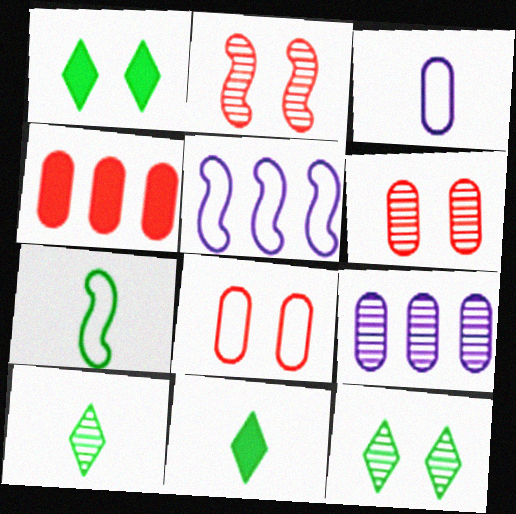[[2, 9, 10], 
[5, 6, 11]]